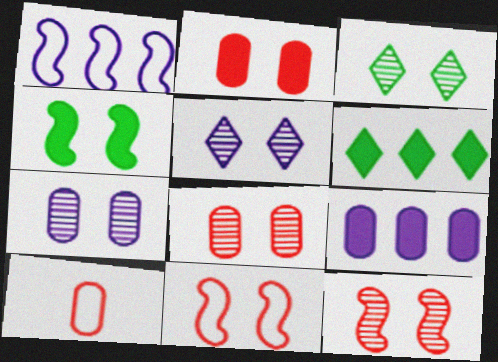[[3, 7, 12]]